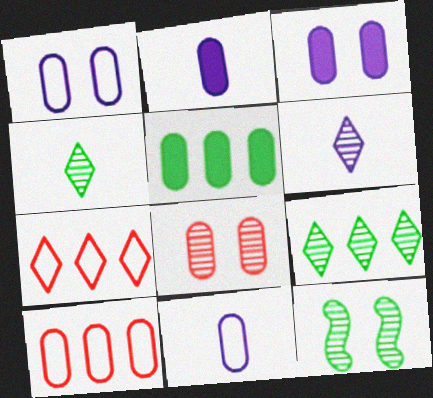[[2, 7, 12], 
[5, 8, 11]]